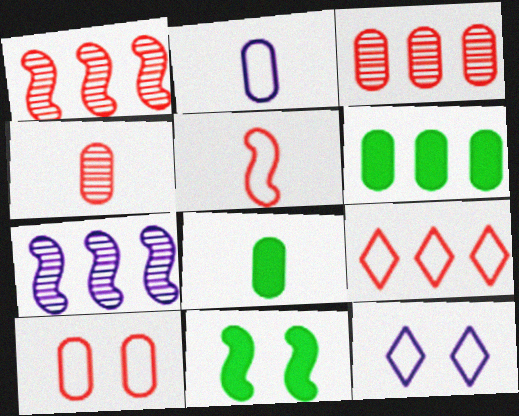[[1, 8, 12], 
[2, 4, 8], 
[5, 7, 11], 
[5, 9, 10], 
[6, 7, 9]]